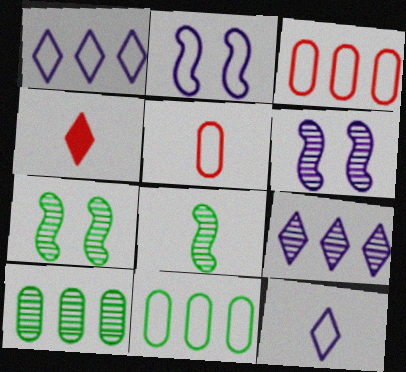[[2, 4, 10], 
[4, 6, 11]]